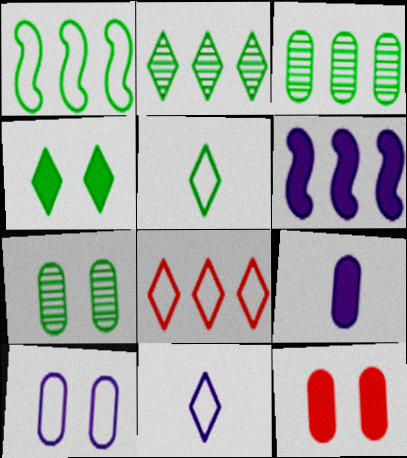[[2, 4, 5], 
[3, 6, 8], 
[7, 10, 12]]